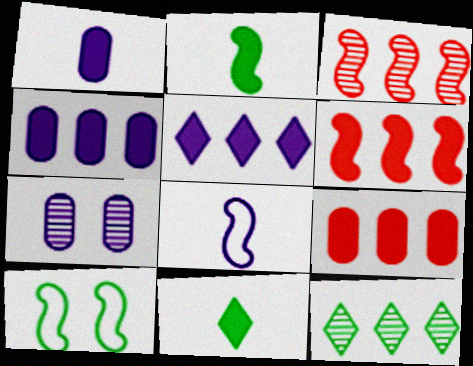[[5, 7, 8]]